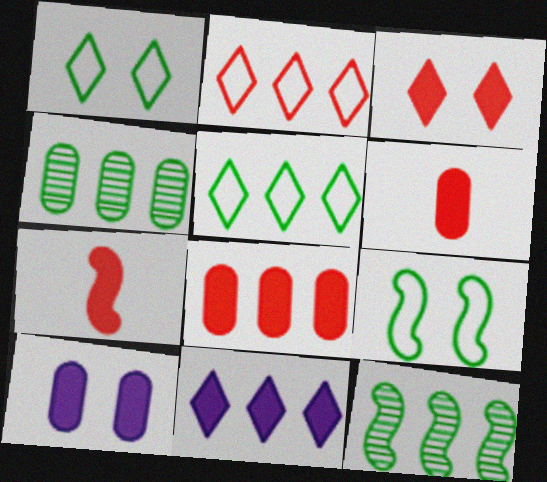[[3, 7, 8]]